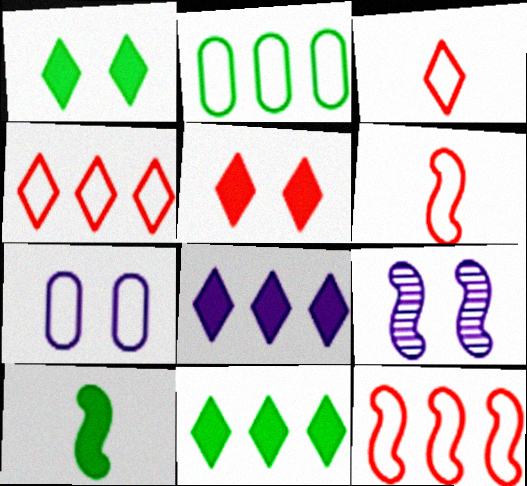[[9, 10, 12]]